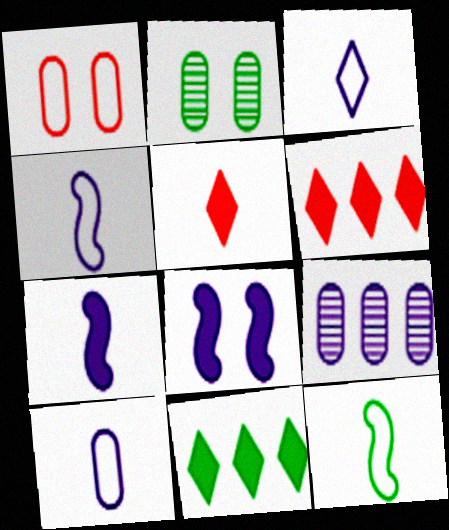[[2, 4, 6], 
[2, 11, 12], 
[3, 4, 10], 
[3, 8, 9]]